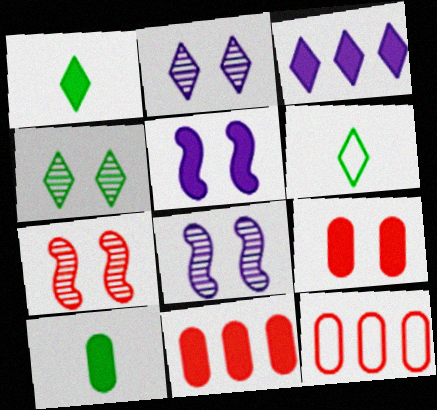[[1, 5, 11], 
[1, 8, 12], 
[6, 8, 11]]